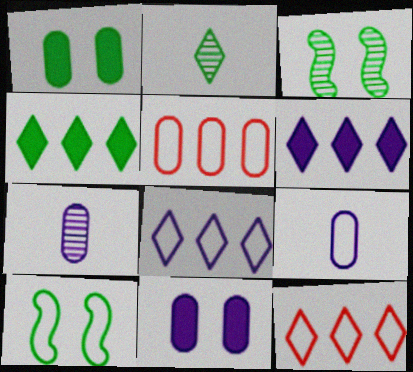[[1, 5, 7], 
[9, 10, 12]]